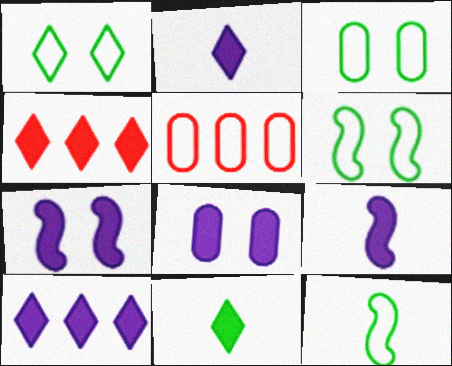[[1, 3, 6], 
[8, 9, 10]]